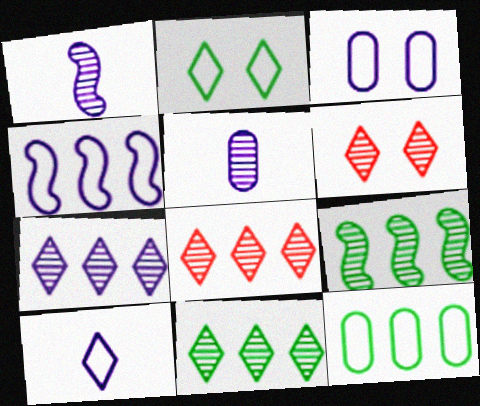[[3, 4, 10], 
[5, 6, 9], 
[7, 8, 11]]